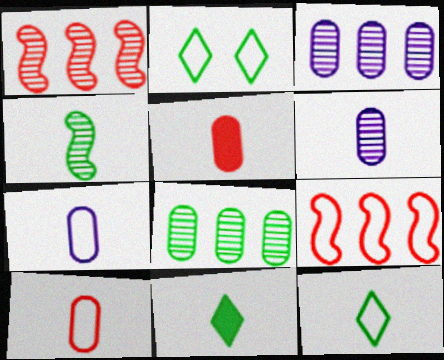[[2, 7, 9]]